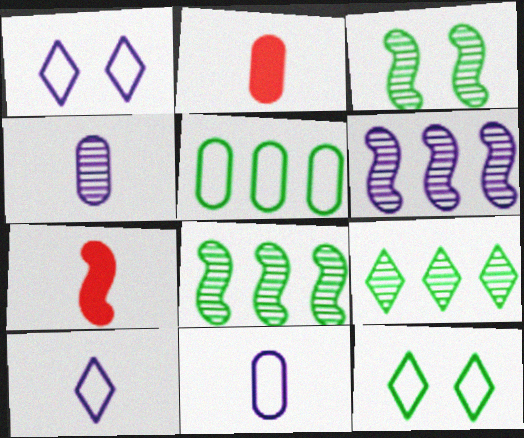[[1, 2, 8], 
[2, 6, 12]]